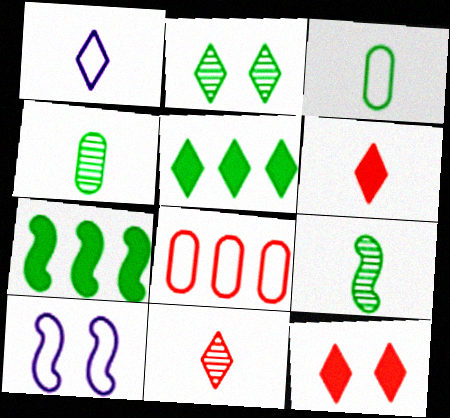[[2, 3, 7]]